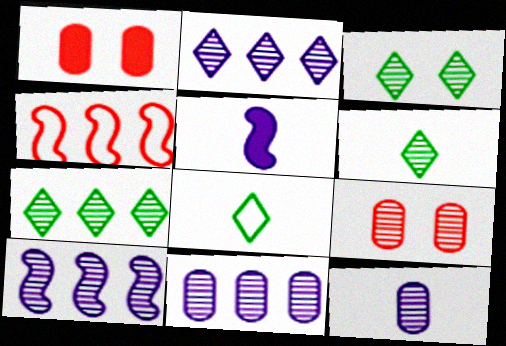[[1, 8, 10], 
[2, 10, 11], 
[3, 6, 7], 
[6, 9, 10]]